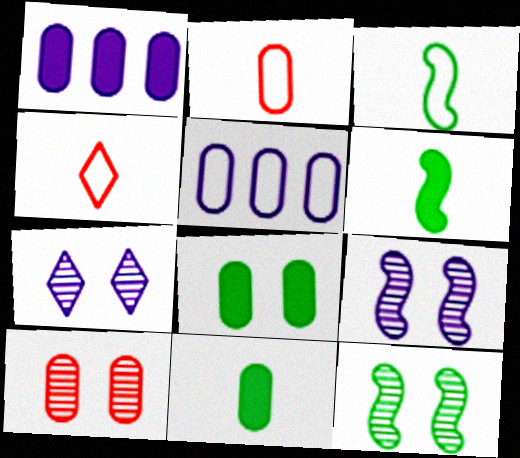[[1, 4, 12], 
[5, 10, 11], 
[7, 10, 12]]